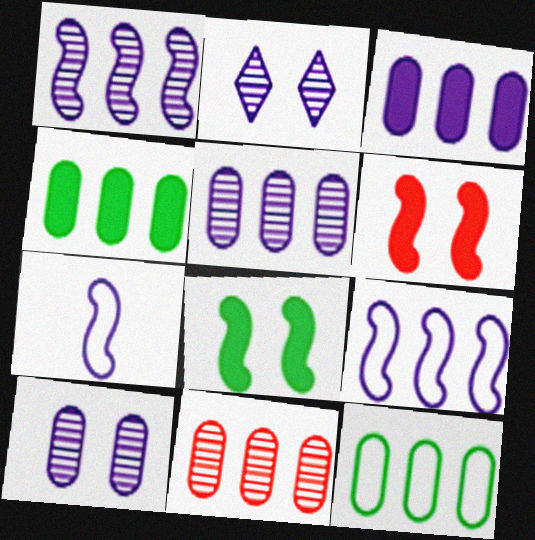[[2, 3, 7], 
[3, 11, 12]]